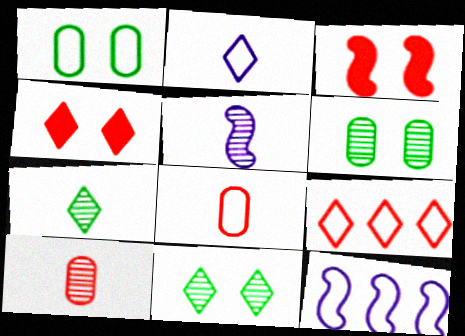[[3, 9, 10], 
[5, 7, 10]]